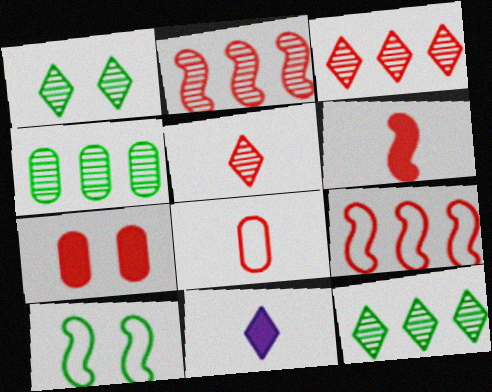[[5, 6, 8], 
[5, 7, 9]]